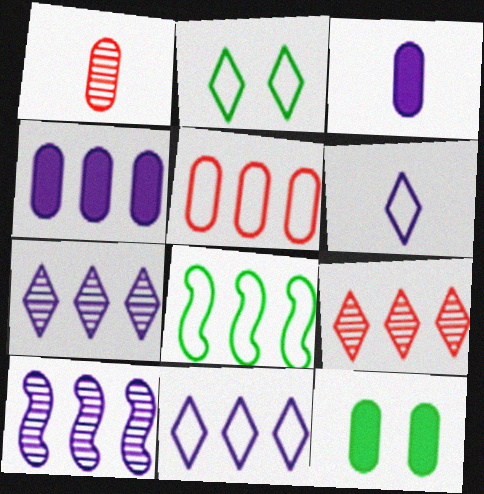[[4, 8, 9], 
[4, 10, 11], 
[5, 8, 11]]